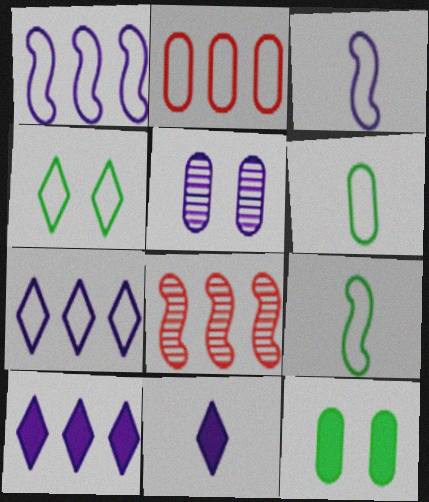[[1, 5, 11], 
[2, 3, 4], 
[3, 5, 10]]